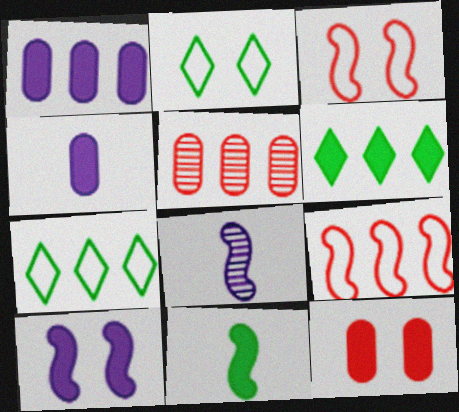[[7, 8, 12]]